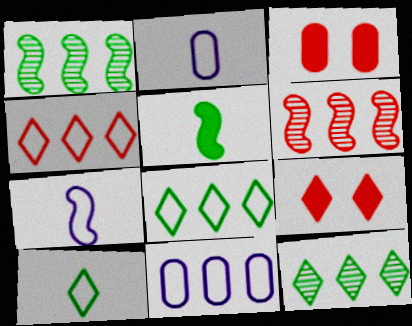[[1, 2, 9], 
[3, 7, 12]]